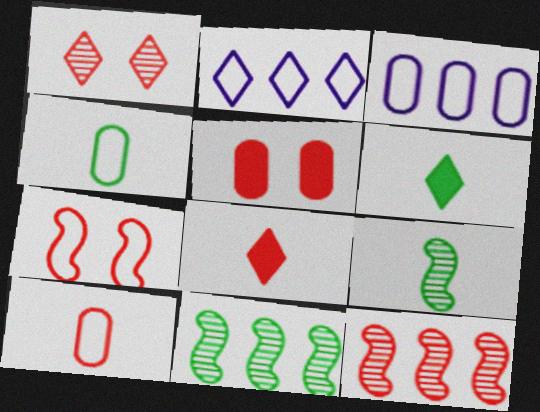[[1, 2, 6], 
[1, 5, 7], 
[2, 4, 7], 
[2, 5, 9], 
[4, 6, 9]]